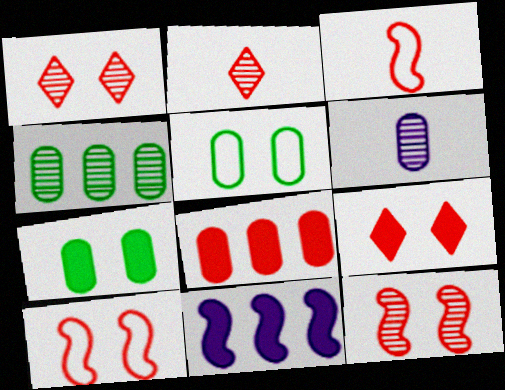[[1, 3, 8], 
[2, 5, 11], 
[2, 8, 10], 
[5, 6, 8]]